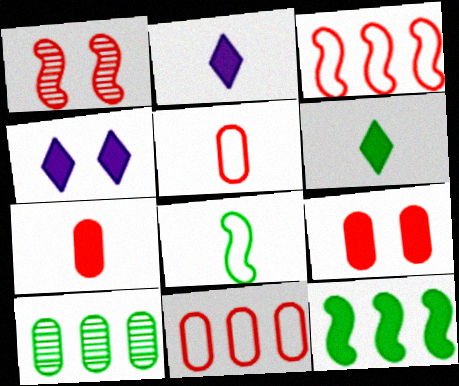[[2, 9, 12], 
[4, 7, 12]]